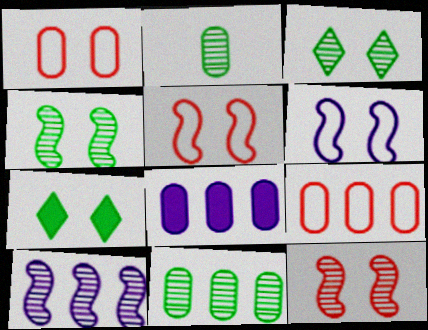[[1, 2, 8], 
[8, 9, 11]]